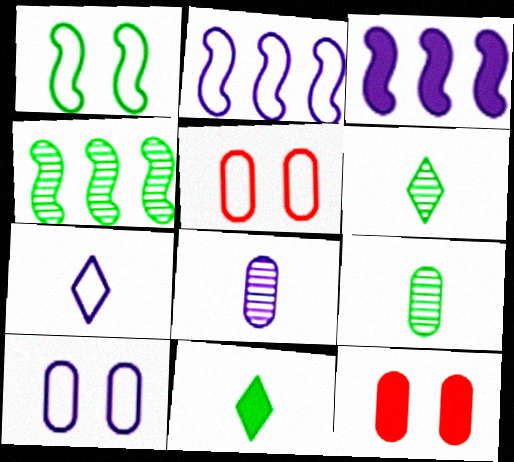[[2, 6, 12], 
[2, 7, 10], 
[3, 5, 6], 
[3, 11, 12], 
[4, 7, 12]]